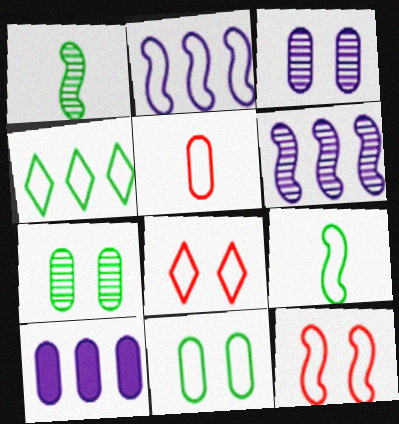[[1, 8, 10], 
[2, 9, 12], 
[4, 9, 11], 
[5, 7, 10]]